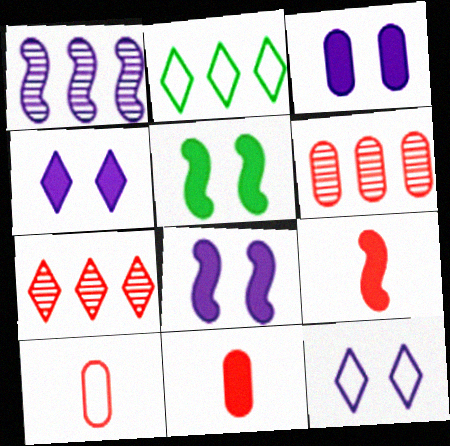[[3, 4, 8]]